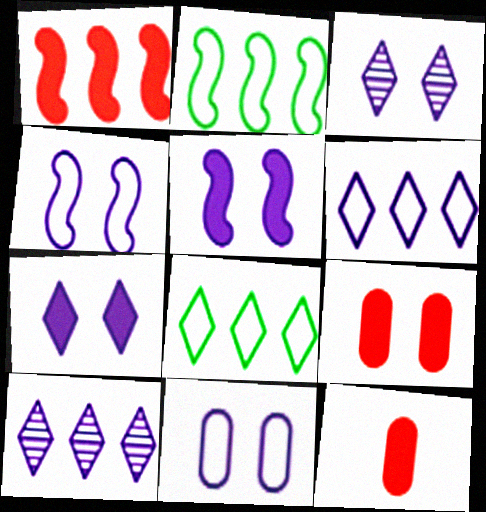[[2, 3, 12], 
[3, 5, 11]]